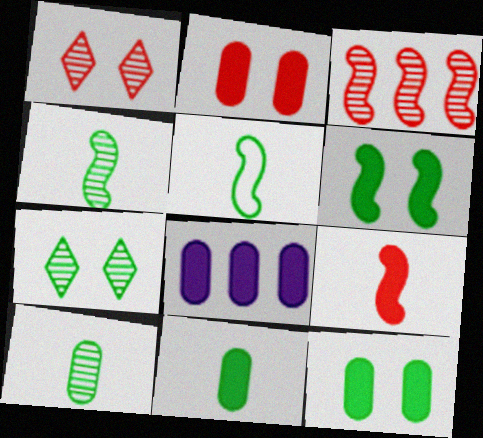[[1, 5, 8], 
[2, 8, 11]]